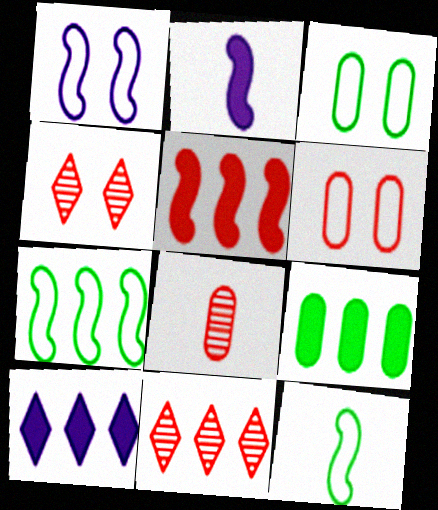[[2, 3, 11], 
[5, 9, 10]]